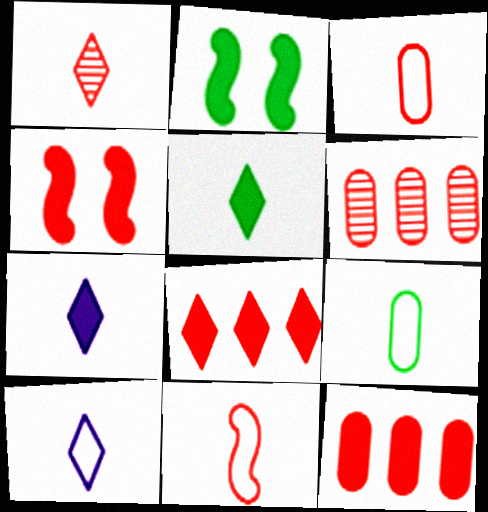[[1, 5, 10], 
[2, 6, 10], 
[2, 7, 12], 
[9, 10, 11]]